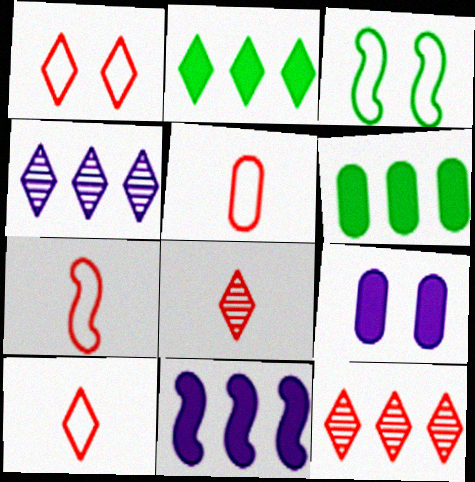[[5, 7, 10]]